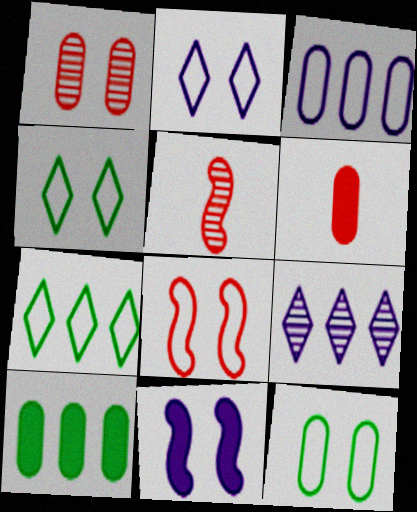[[1, 4, 11], 
[2, 5, 10], 
[2, 8, 12]]